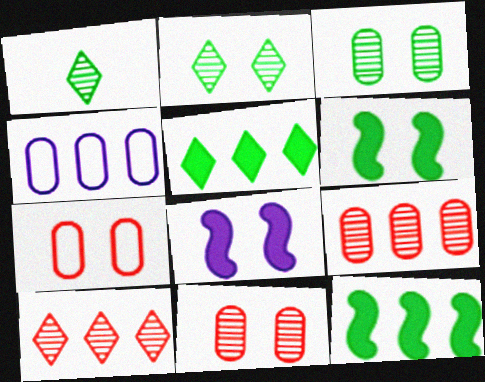[[2, 7, 8], 
[4, 10, 12]]